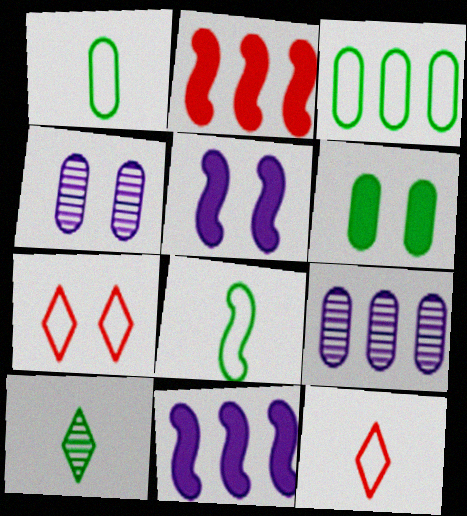[]